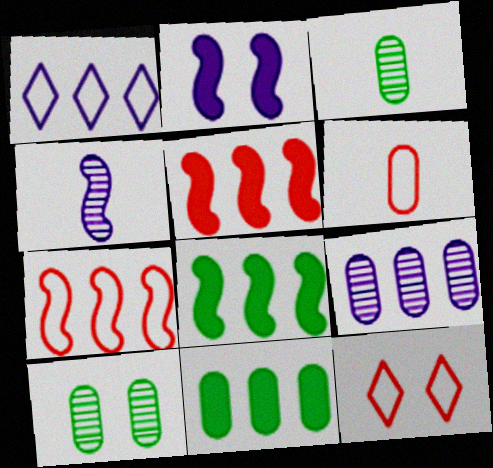[[2, 10, 12], 
[4, 11, 12], 
[6, 7, 12]]